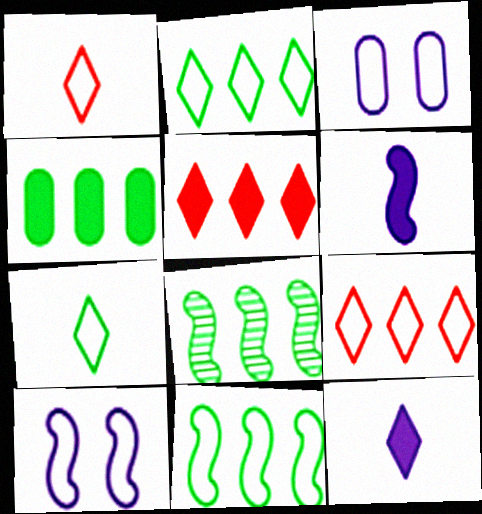[[1, 3, 11], 
[2, 4, 8]]